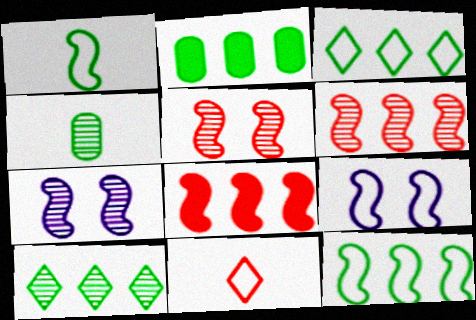[[1, 7, 8], 
[2, 7, 11], 
[2, 10, 12]]